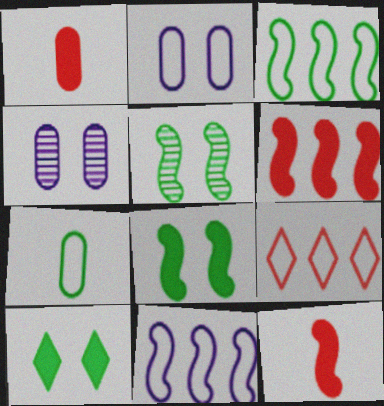[[5, 11, 12]]